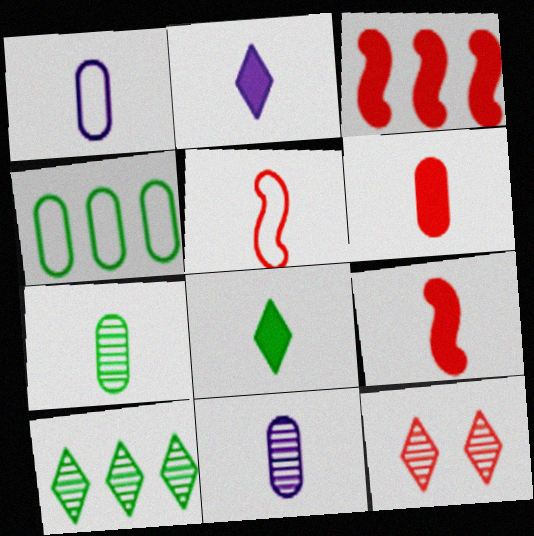[[1, 6, 7], 
[2, 5, 7], 
[5, 8, 11]]